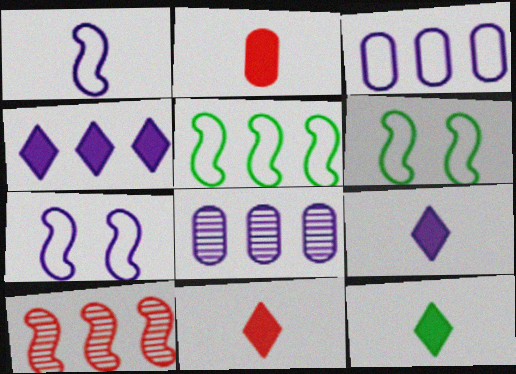[[6, 8, 11], 
[7, 8, 9], 
[9, 11, 12]]